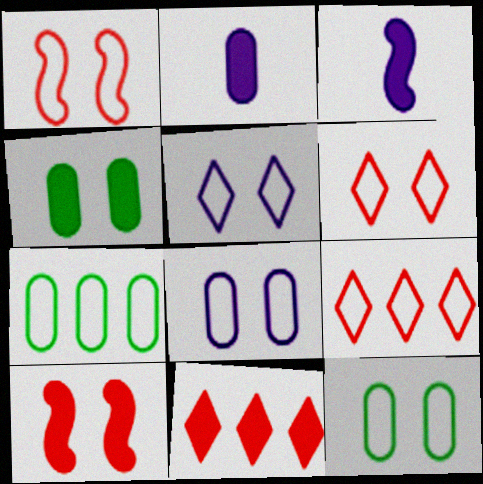[[1, 5, 12], 
[3, 4, 11]]